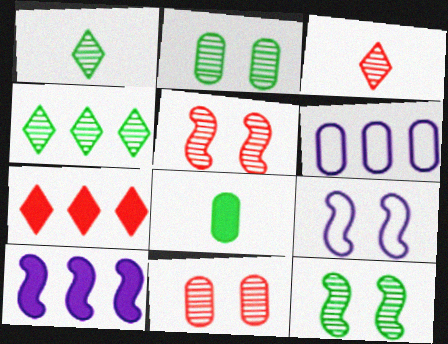[[6, 8, 11]]